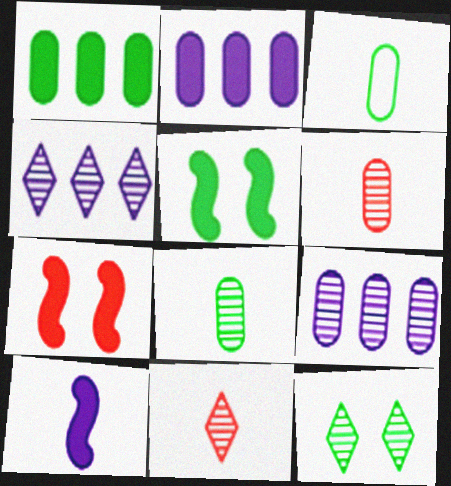[[3, 4, 7], 
[3, 10, 11], 
[4, 11, 12]]